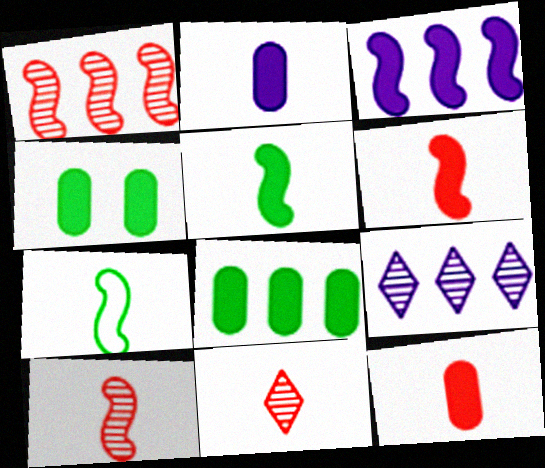[[2, 7, 11]]